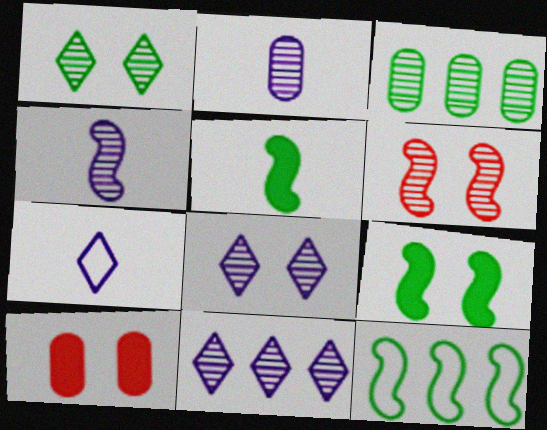[]